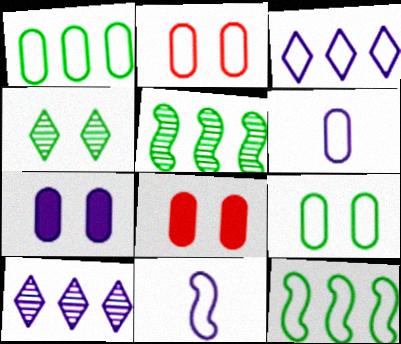[[1, 2, 6], 
[7, 10, 11]]